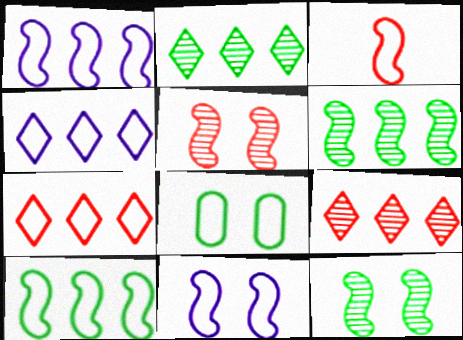[[3, 4, 8], 
[3, 10, 11]]